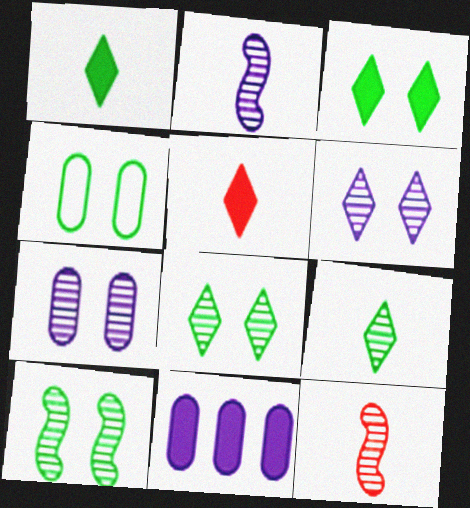[[3, 4, 10]]